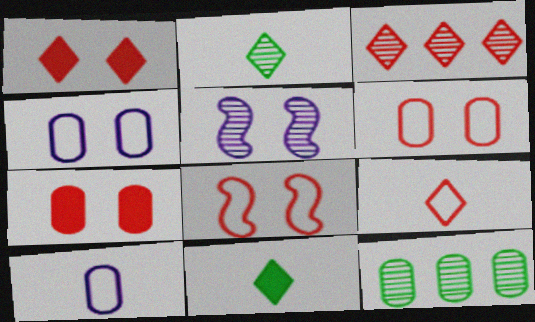[[1, 3, 9], 
[7, 10, 12]]